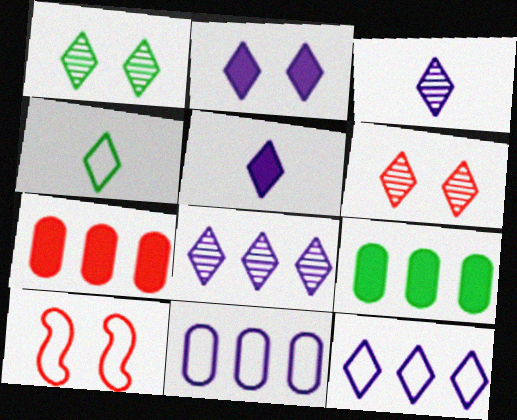[[2, 3, 12], 
[3, 9, 10], 
[4, 10, 11]]